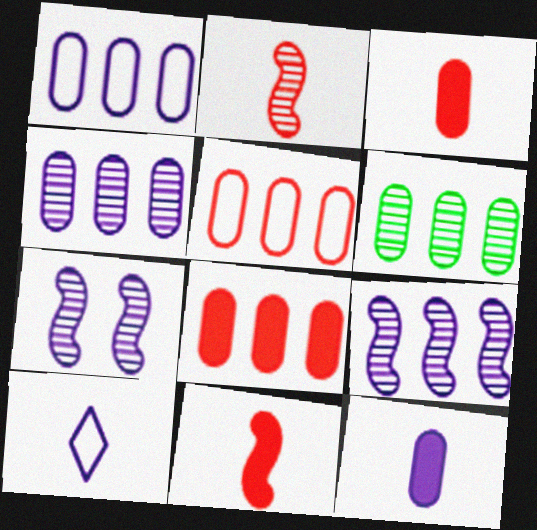[[1, 6, 8]]